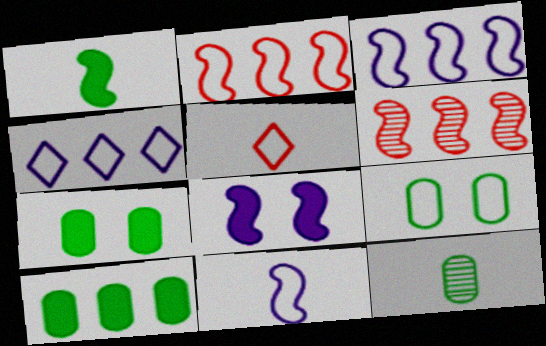[[3, 5, 9], 
[4, 6, 10], 
[9, 10, 12]]